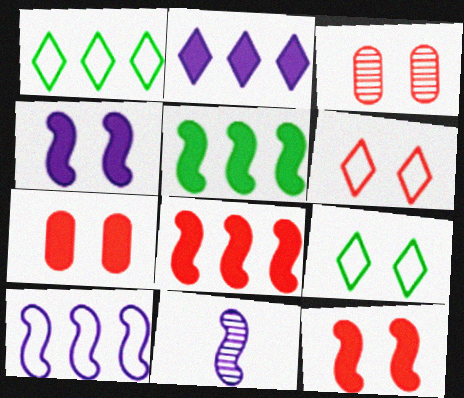[[1, 7, 11], 
[3, 4, 9], 
[3, 6, 12], 
[4, 10, 11]]